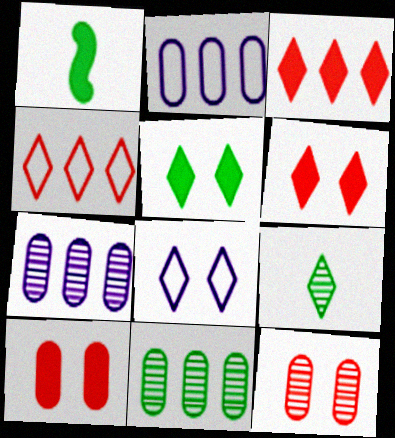[[3, 8, 9]]